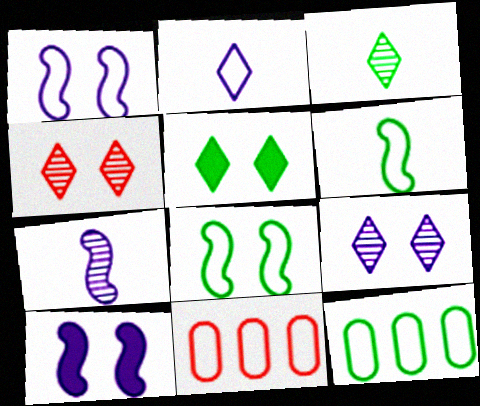[[2, 8, 11], 
[3, 10, 11], 
[5, 7, 11]]